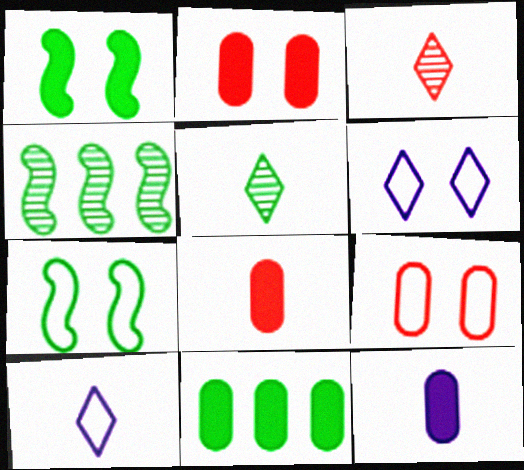[[2, 4, 10], 
[2, 11, 12], 
[4, 6, 8], 
[5, 7, 11], 
[6, 7, 9]]